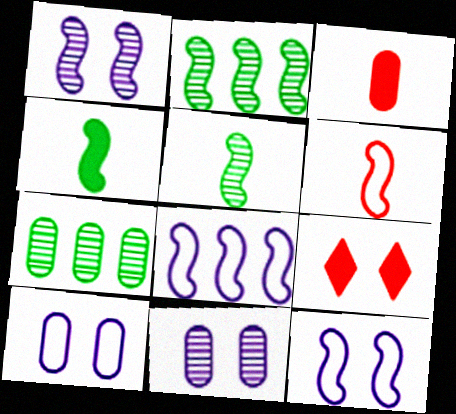[[3, 7, 10]]